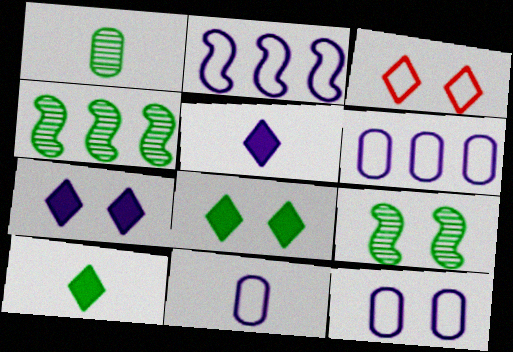[[6, 11, 12]]